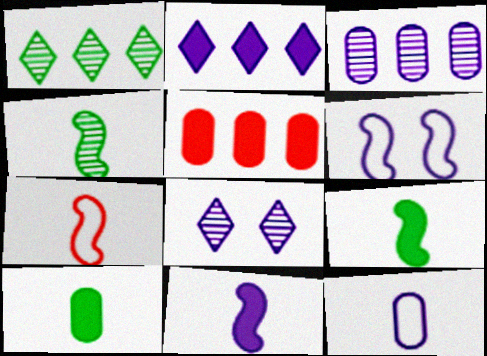[[4, 7, 11]]